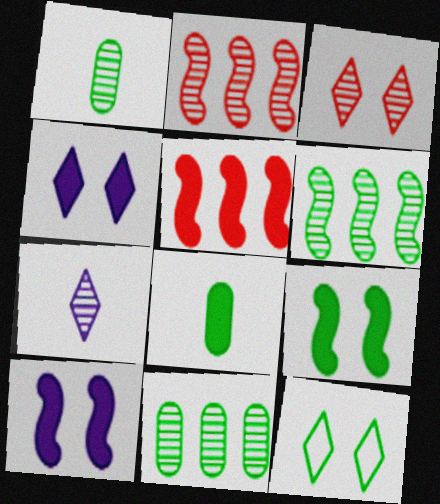[[3, 4, 12], 
[4, 5, 8], 
[6, 8, 12]]